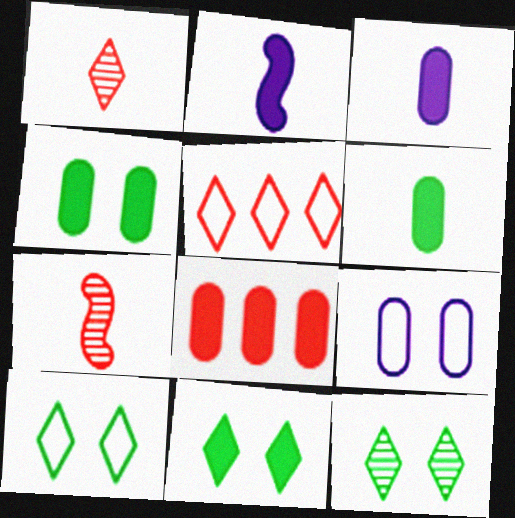[[2, 8, 11], 
[3, 4, 8], 
[10, 11, 12]]